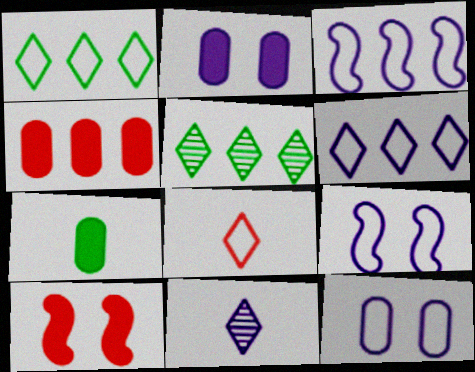[[2, 3, 11], 
[2, 4, 7], 
[3, 4, 5]]